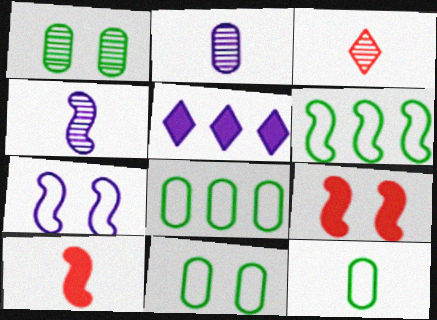[[2, 5, 7], 
[4, 6, 9], 
[8, 11, 12]]